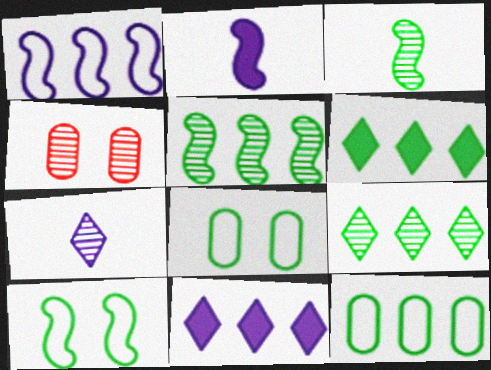[[3, 6, 8], 
[4, 5, 7], 
[5, 6, 12]]